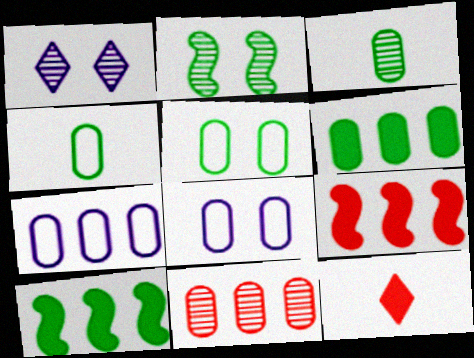[[1, 4, 9], 
[2, 7, 12], 
[3, 5, 6], 
[6, 7, 11]]